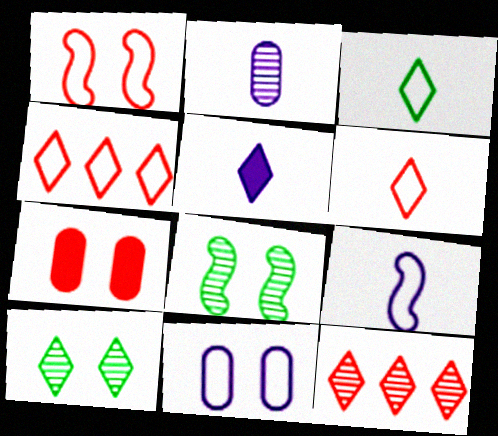[[2, 5, 9], 
[2, 8, 12], 
[4, 5, 10]]